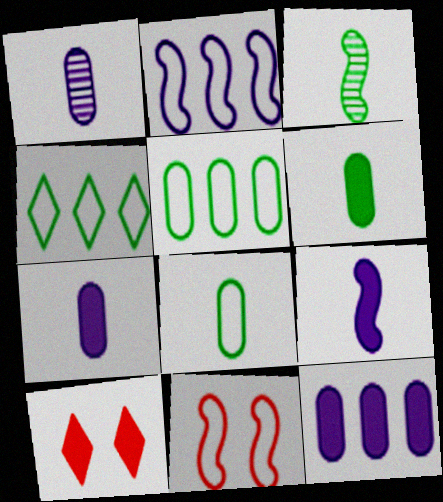[]